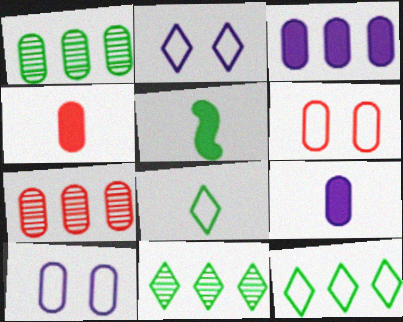[[1, 4, 10], 
[1, 6, 9], 
[2, 5, 7], 
[4, 6, 7]]